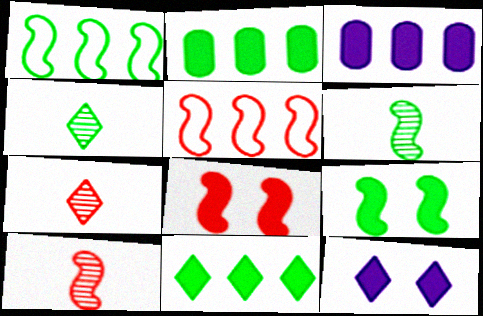[[1, 6, 9], 
[5, 8, 10]]